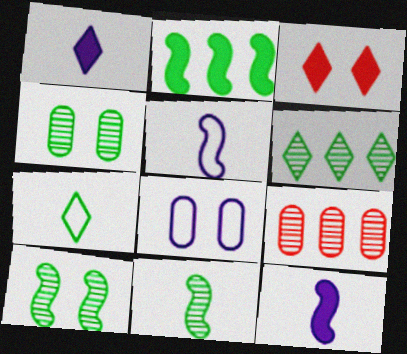[[2, 4, 7], 
[3, 8, 10], 
[4, 6, 11]]